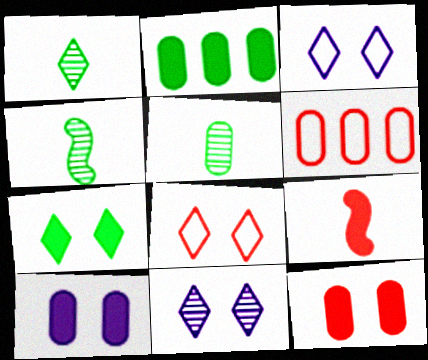[[1, 4, 5], 
[5, 6, 10], 
[7, 8, 11]]